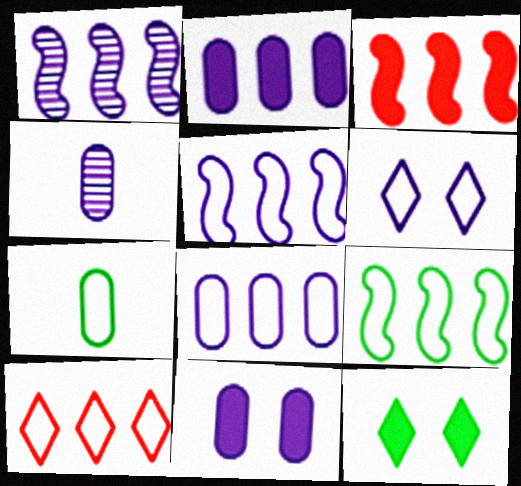[[1, 3, 9], 
[4, 8, 11], 
[8, 9, 10]]